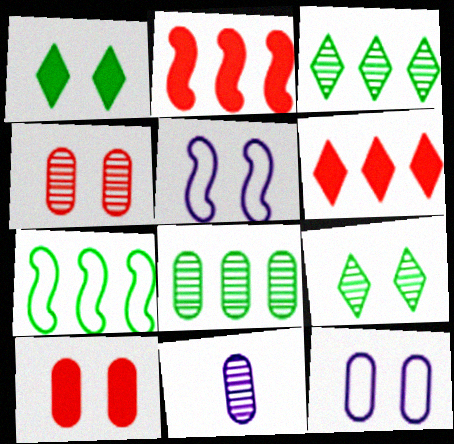[[1, 4, 5], 
[4, 8, 11], 
[5, 9, 10]]